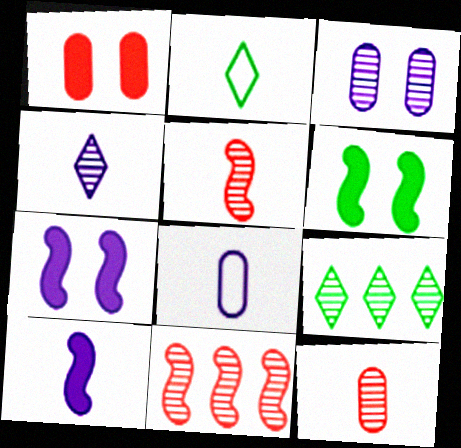[[2, 10, 12], 
[3, 5, 9], 
[4, 8, 10]]